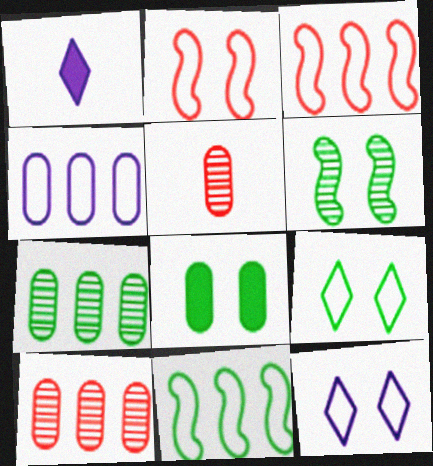[[1, 2, 7], 
[4, 5, 8], 
[6, 8, 9]]